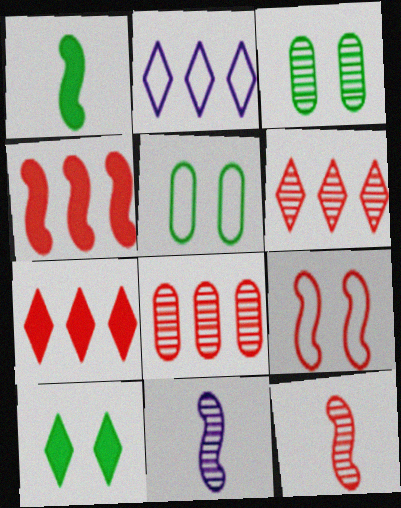[[3, 6, 11], 
[4, 9, 12], 
[5, 7, 11]]